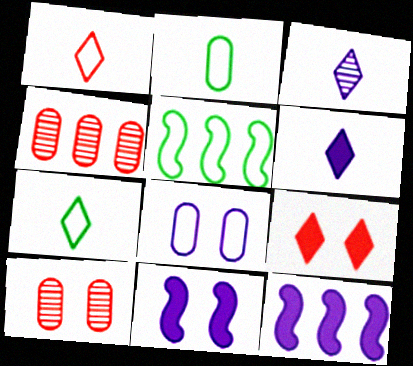[[1, 5, 8], 
[3, 8, 12], 
[4, 7, 11], 
[5, 6, 10], 
[7, 10, 12]]